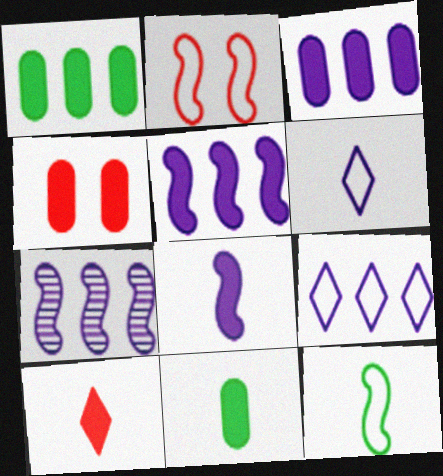[[3, 4, 11], 
[3, 7, 9], 
[8, 10, 11]]